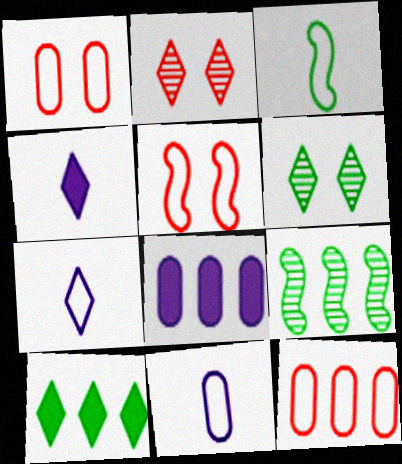[[1, 4, 9], 
[2, 3, 8], 
[2, 7, 10]]